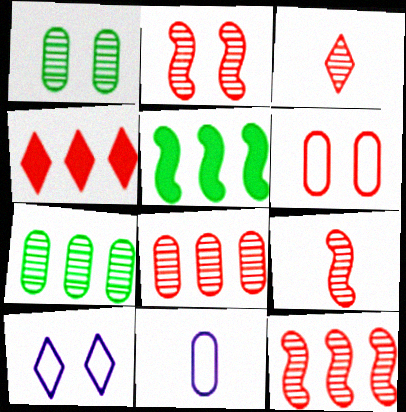[[2, 3, 8], 
[2, 9, 12], 
[4, 6, 9]]